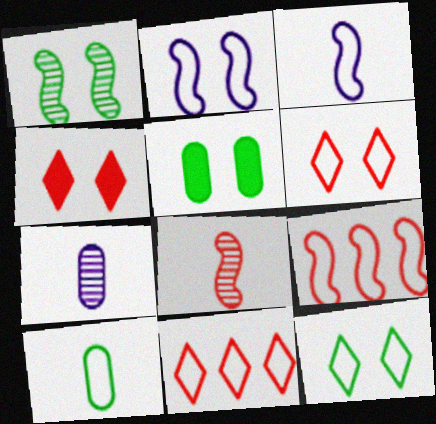[[1, 5, 12], 
[2, 10, 11]]